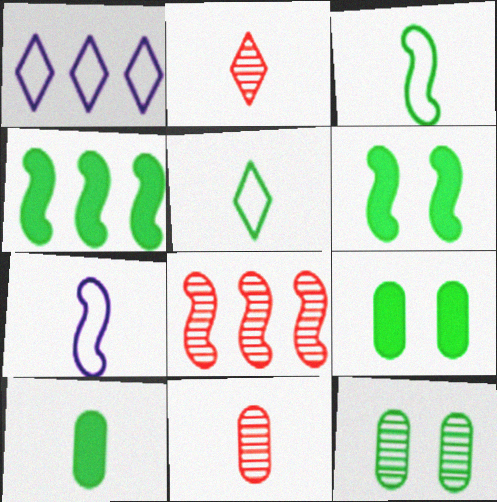[[1, 6, 11], 
[2, 7, 10], 
[4, 5, 12], 
[6, 7, 8]]